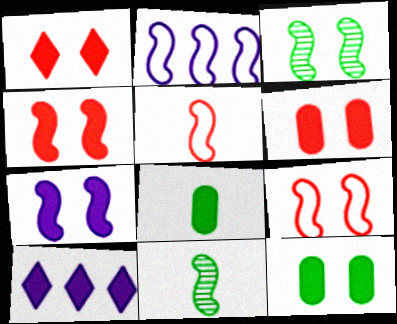[[1, 4, 6], 
[1, 7, 12], 
[2, 4, 11], 
[3, 7, 9], 
[4, 8, 10]]